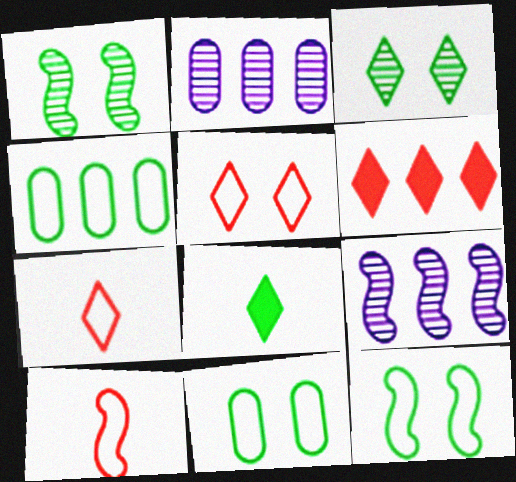[[1, 4, 8], 
[4, 6, 9]]